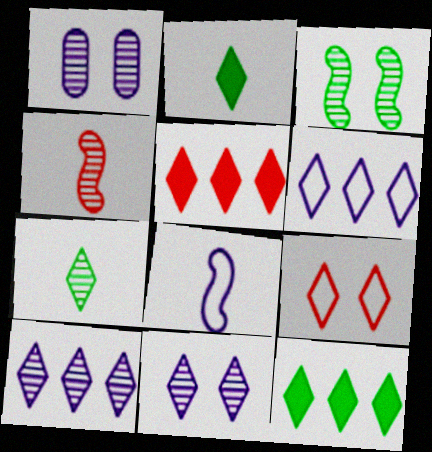[[2, 9, 10]]